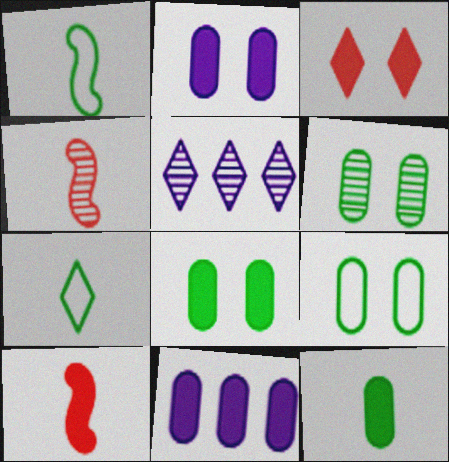[[3, 5, 7], 
[4, 5, 6], 
[5, 9, 10], 
[6, 8, 9]]